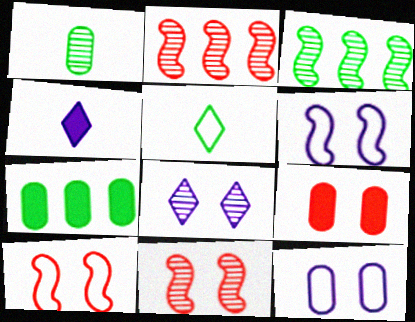[[1, 2, 8]]